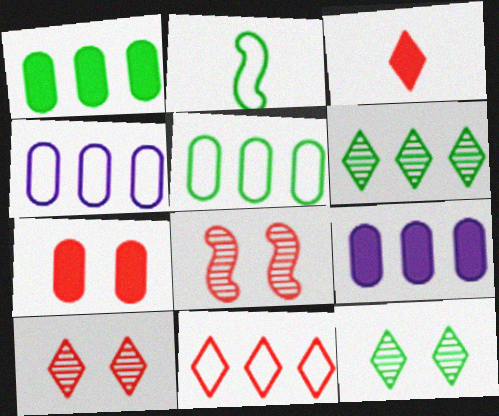[[1, 2, 12], 
[2, 9, 10], 
[3, 10, 11]]